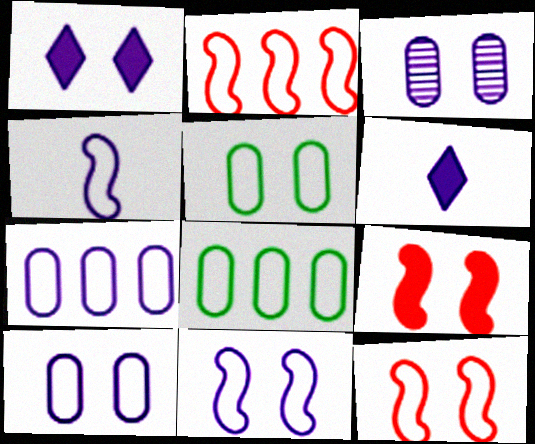[[1, 3, 11]]